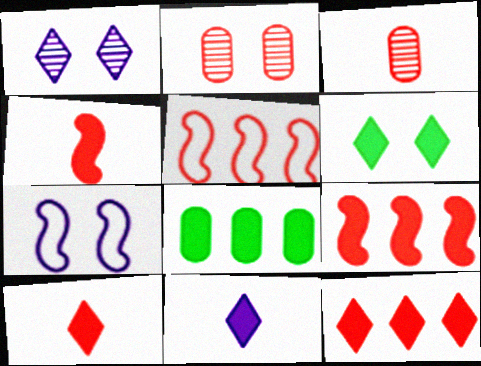[[2, 5, 10], 
[2, 6, 7], 
[6, 11, 12]]